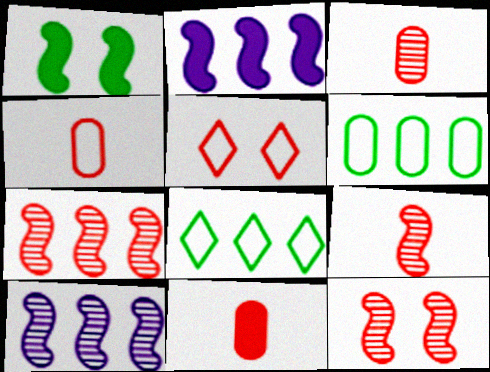[[3, 4, 11], 
[5, 7, 11], 
[7, 9, 12]]